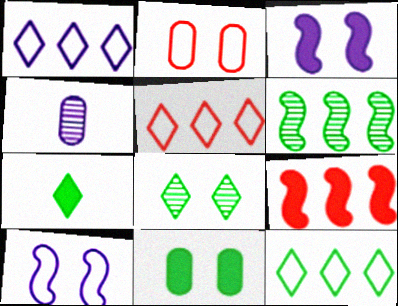[[1, 3, 4], 
[1, 5, 12], 
[2, 3, 8], 
[7, 8, 12]]